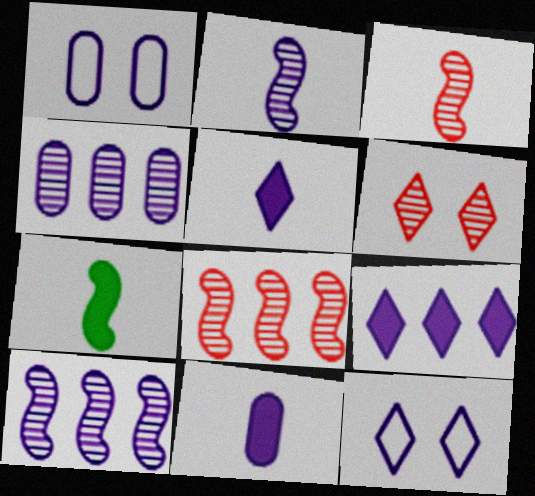[[1, 2, 9], 
[1, 4, 11], 
[1, 5, 10], 
[10, 11, 12]]